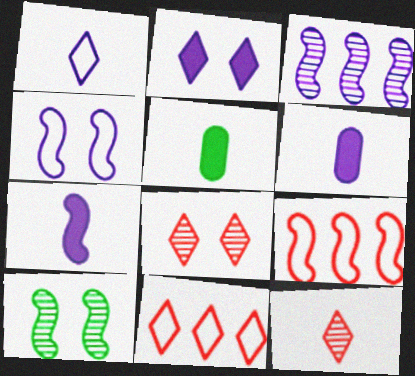[[3, 4, 7], 
[6, 10, 11], 
[7, 9, 10]]